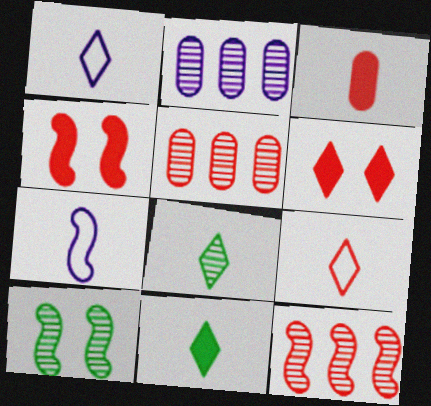[[3, 7, 8], 
[4, 5, 9]]